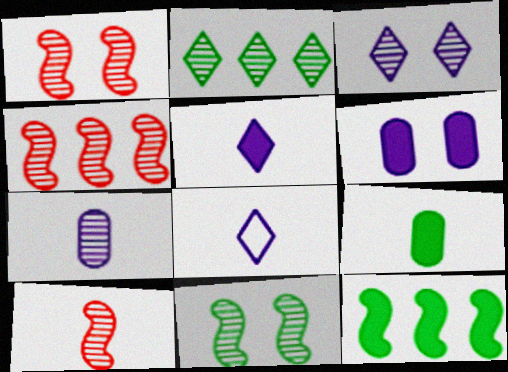[[1, 2, 7], 
[1, 4, 10], 
[8, 9, 10]]